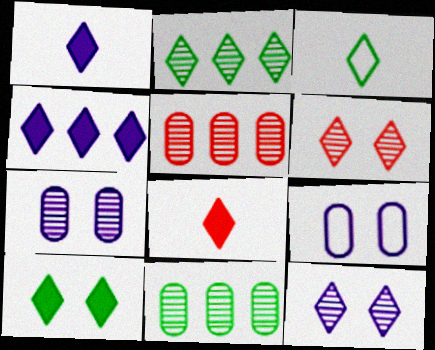[[2, 3, 10], 
[3, 4, 6], 
[4, 8, 10]]